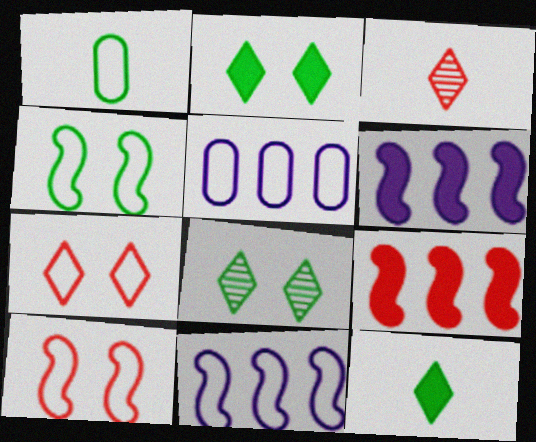[[1, 7, 11]]